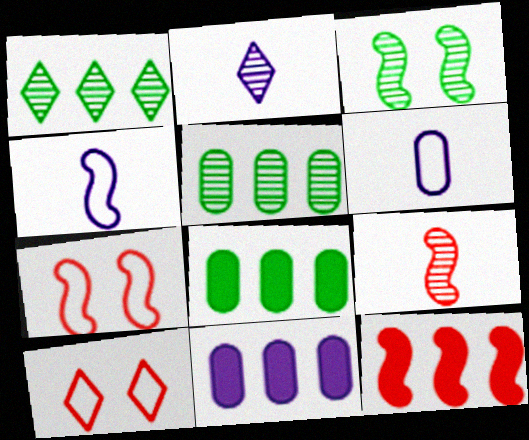[[2, 7, 8], 
[3, 4, 12], 
[7, 9, 12]]